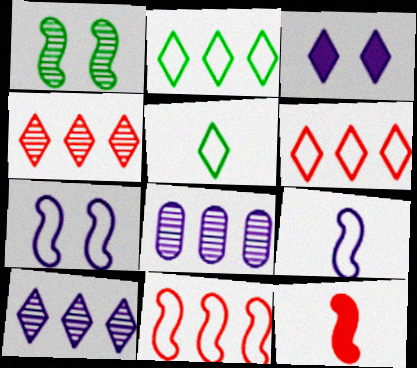[[3, 4, 5], 
[3, 8, 9]]